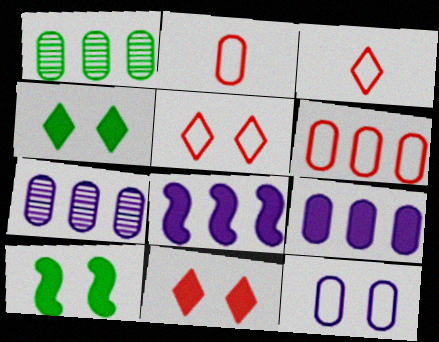[[1, 6, 9], 
[3, 7, 10]]